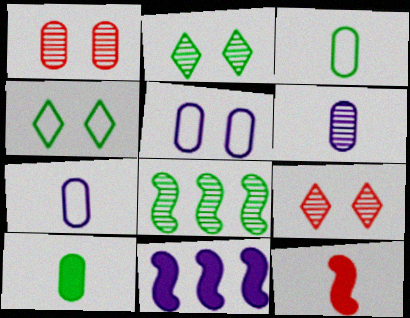[[3, 9, 11], 
[4, 8, 10], 
[6, 8, 9]]